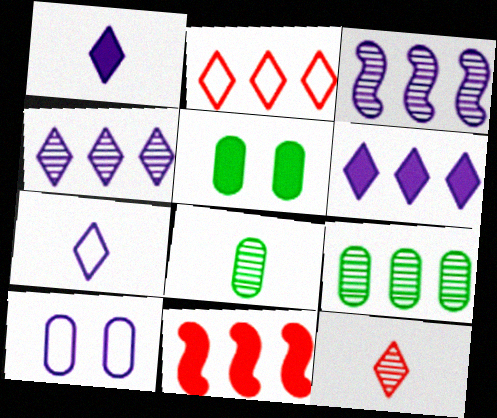[[1, 3, 10], 
[1, 5, 11]]